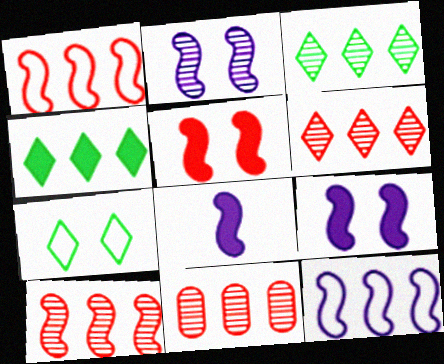[[2, 8, 12], 
[4, 11, 12], 
[6, 10, 11], 
[7, 8, 11]]